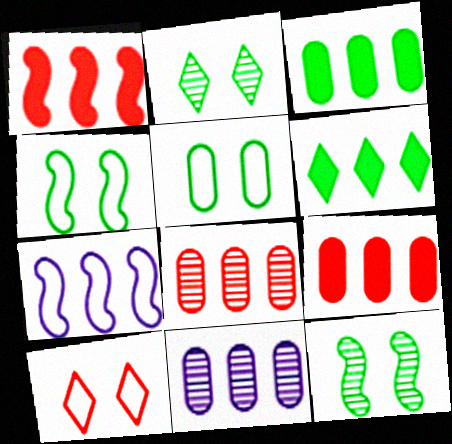[[6, 7, 8]]